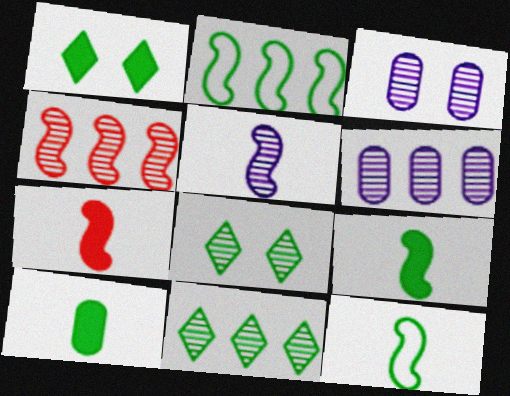[[2, 8, 10], 
[4, 6, 11], 
[5, 7, 12]]